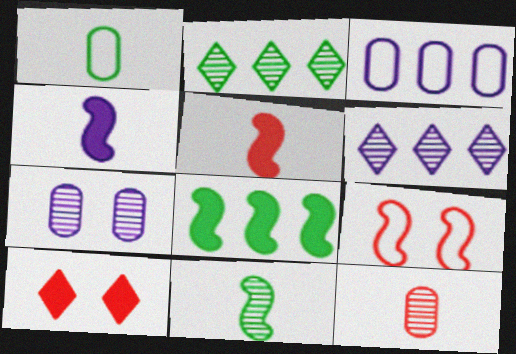[[3, 10, 11]]